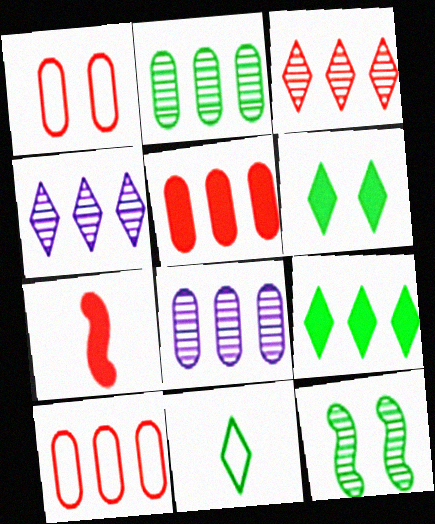[[1, 3, 7]]